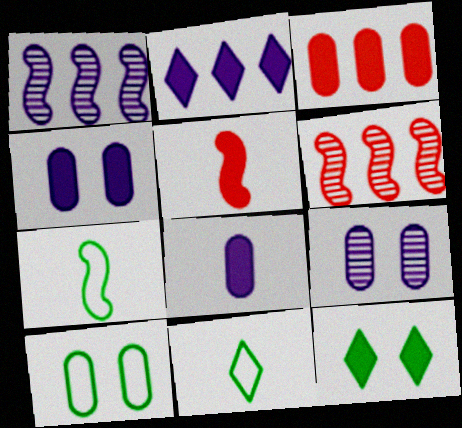[[4, 6, 11]]